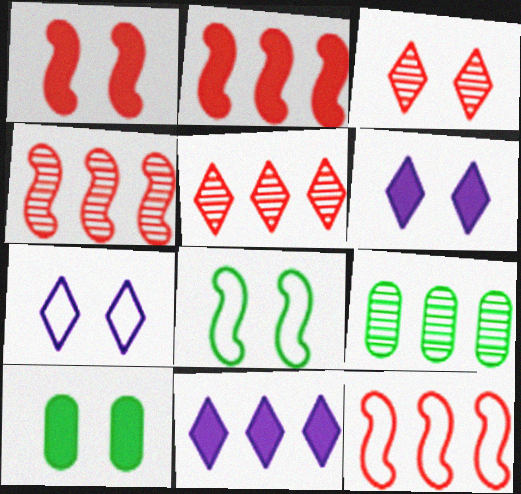[[1, 6, 10], 
[2, 4, 12], 
[9, 11, 12]]